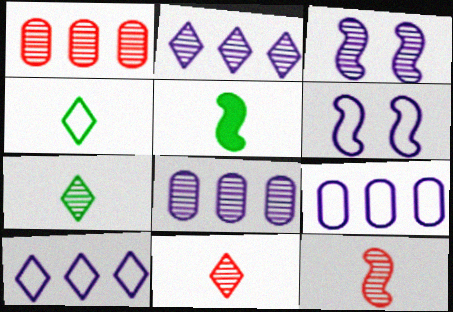[[1, 3, 7]]